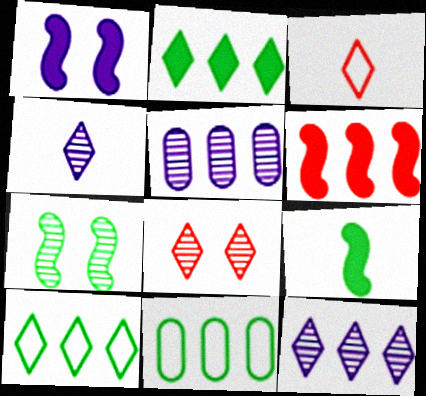[[1, 6, 9], 
[5, 6, 10], 
[6, 11, 12]]